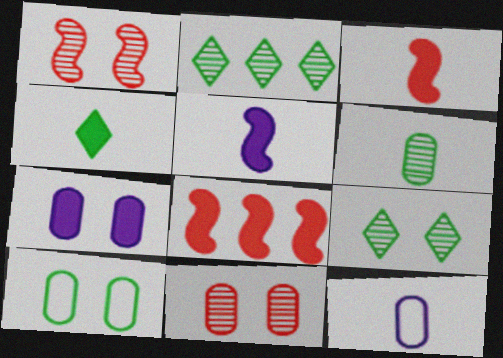[[4, 7, 8], 
[7, 10, 11], 
[8, 9, 12]]